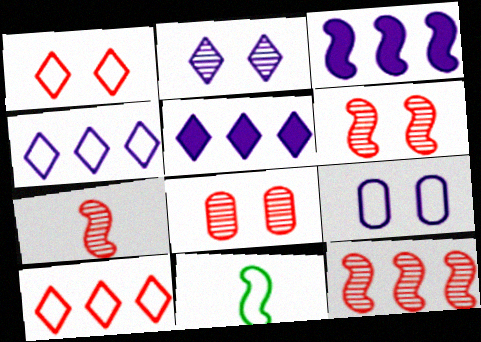[[3, 6, 11], 
[5, 8, 11], 
[6, 7, 12], 
[9, 10, 11]]